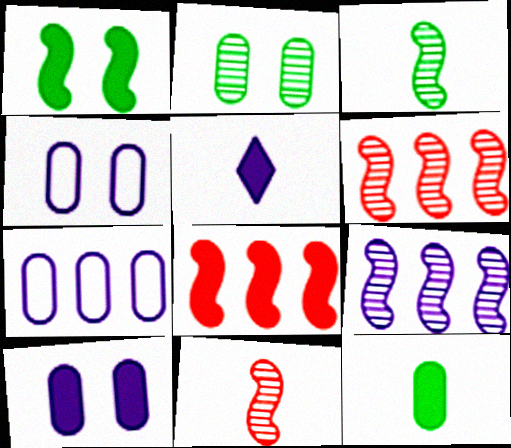[[4, 5, 9]]